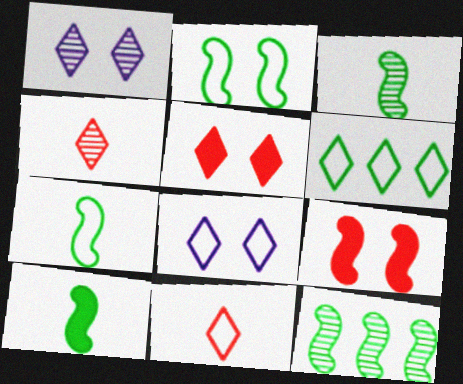[[2, 10, 12], 
[3, 7, 10], 
[6, 8, 11]]